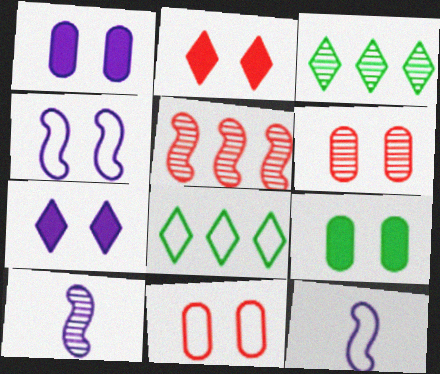[[3, 6, 10], 
[8, 11, 12]]